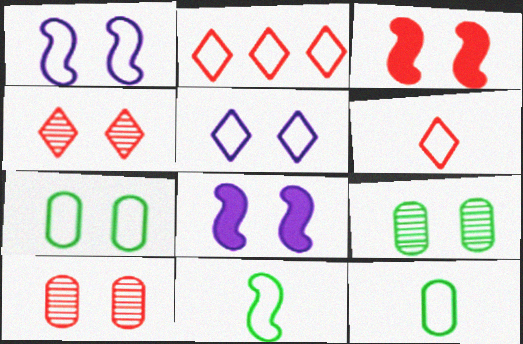[[1, 2, 12], 
[3, 5, 9], 
[4, 7, 8]]